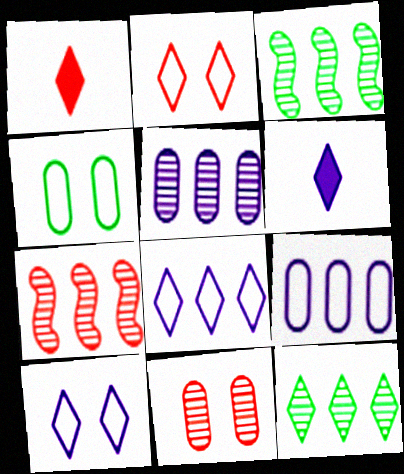[[1, 10, 12], 
[2, 6, 12], 
[4, 6, 7], 
[5, 7, 12]]